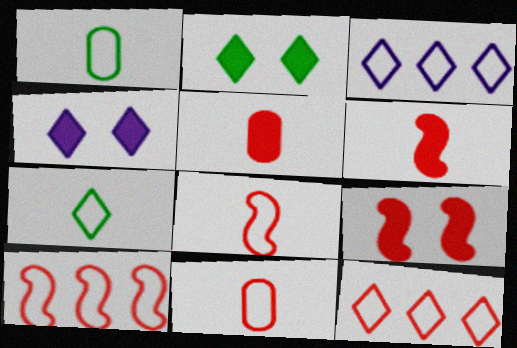[]